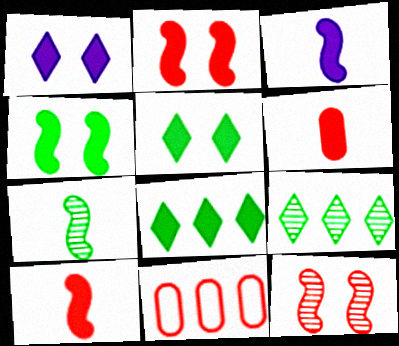[[1, 7, 11]]